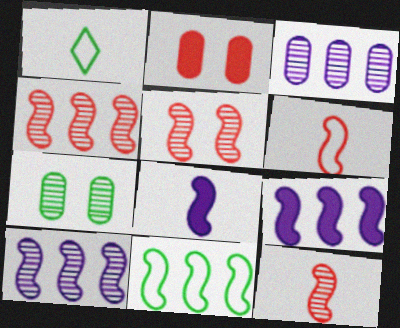[[1, 2, 10], 
[4, 5, 12], 
[4, 9, 11], 
[5, 8, 11]]